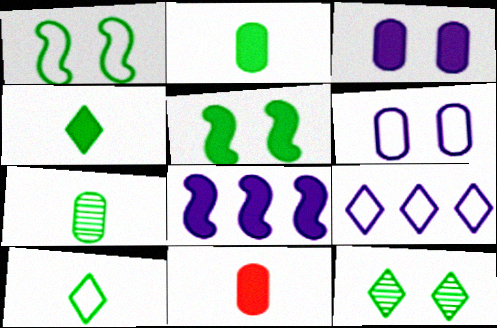[]